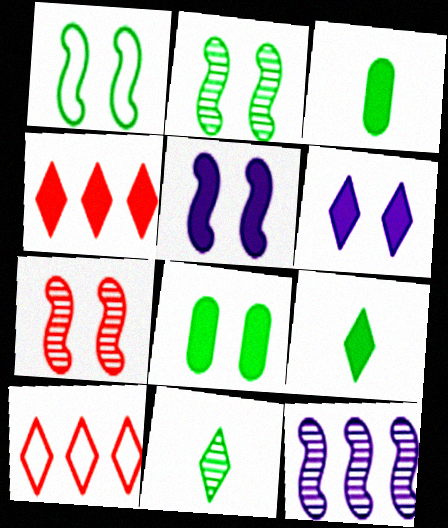[[1, 5, 7], 
[3, 4, 5], 
[4, 6, 9], 
[6, 10, 11]]